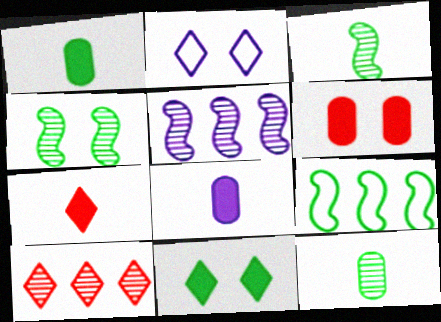[[2, 4, 6], 
[2, 5, 8], 
[9, 11, 12]]